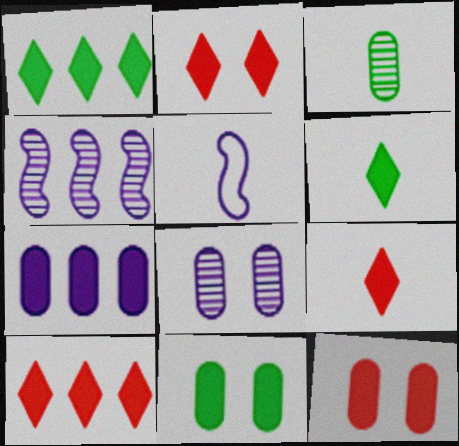[[2, 9, 10], 
[3, 5, 9]]